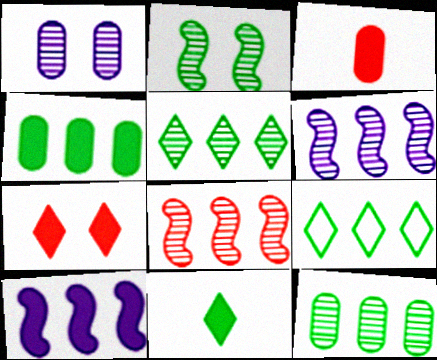[]